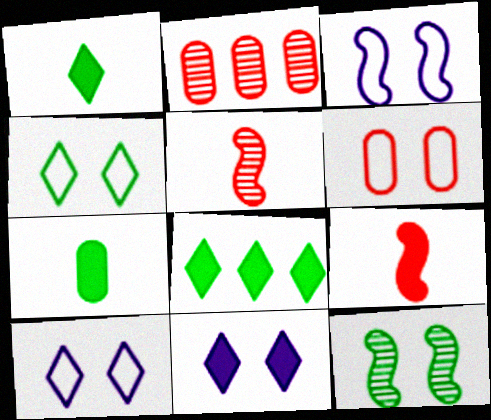[[1, 2, 3], 
[3, 4, 6], 
[6, 11, 12]]